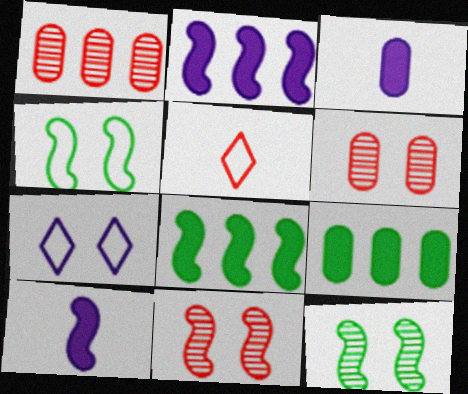[]